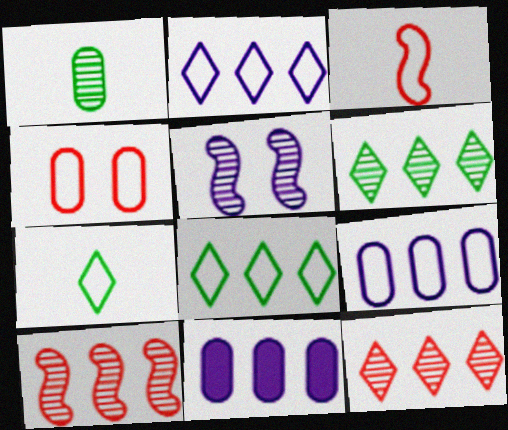[[1, 4, 11], 
[1, 5, 12], 
[8, 10, 11]]